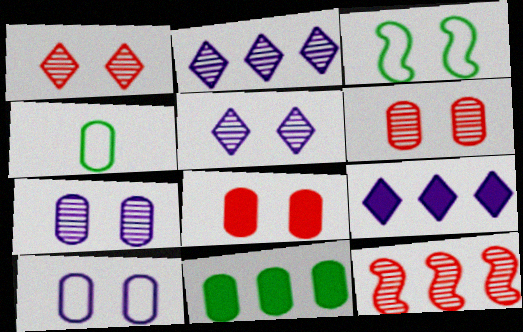[[3, 5, 8]]